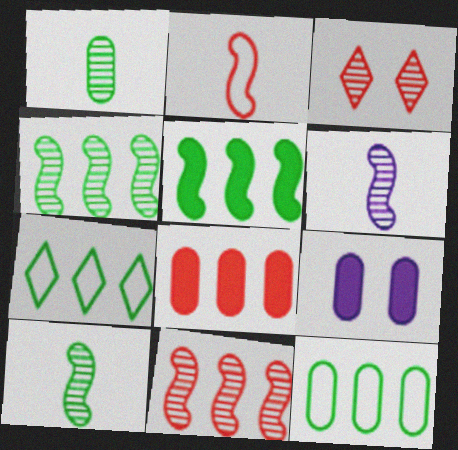[[2, 3, 8]]